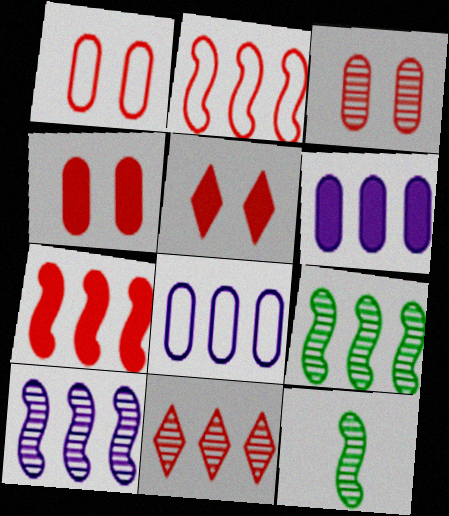[[1, 3, 4], 
[5, 8, 12]]